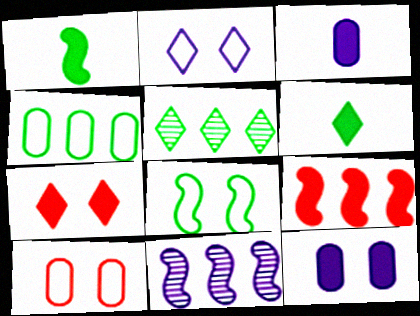[[2, 3, 11], 
[2, 8, 10], 
[6, 9, 12], 
[6, 10, 11]]